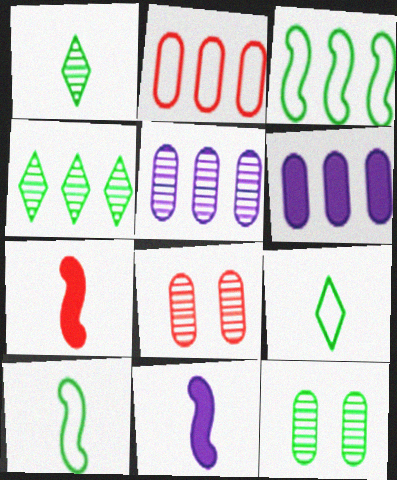[]